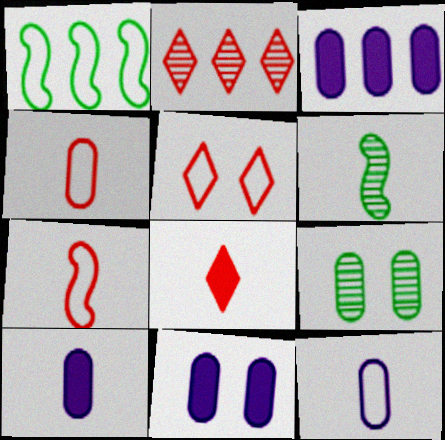[[1, 2, 3], 
[1, 5, 12], 
[2, 5, 8], 
[3, 4, 9], 
[3, 5, 6], 
[3, 10, 11], 
[6, 8, 12]]